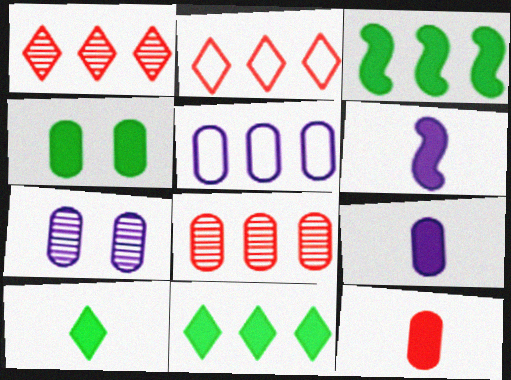[[1, 3, 5], 
[3, 4, 10], 
[5, 7, 9], 
[6, 10, 12]]